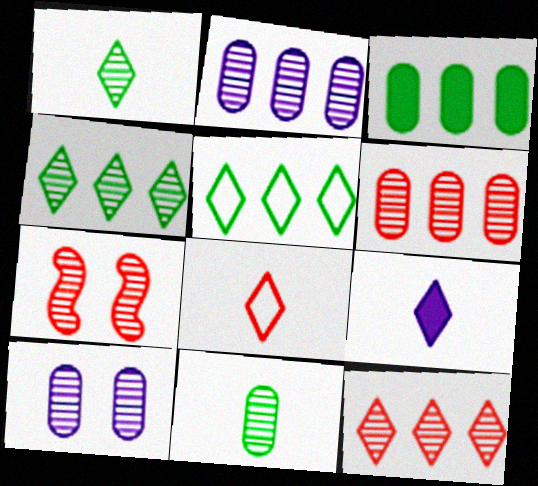[[1, 2, 7], 
[1, 8, 9], 
[6, 10, 11]]